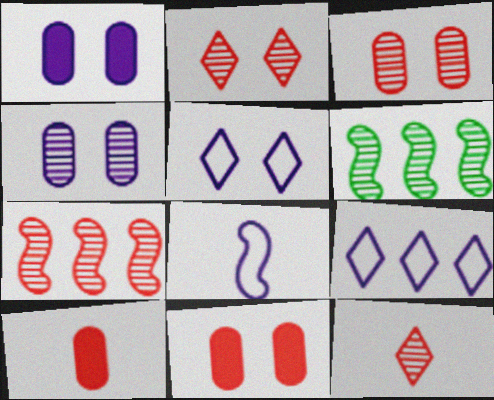[[3, 7, 12], 
[4, 6, 12], 
[5, 6, 10]]